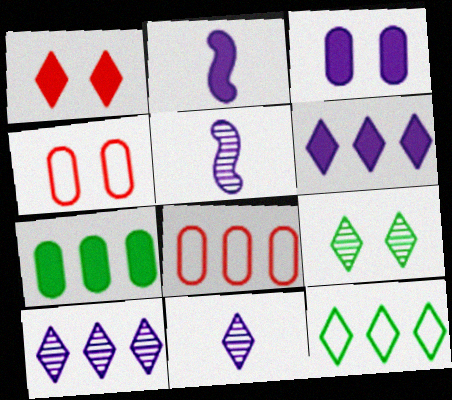[[1, 2, 7], 
[1, 11, 12], 
[2, 3, 6], 
[2, 8, 9]]